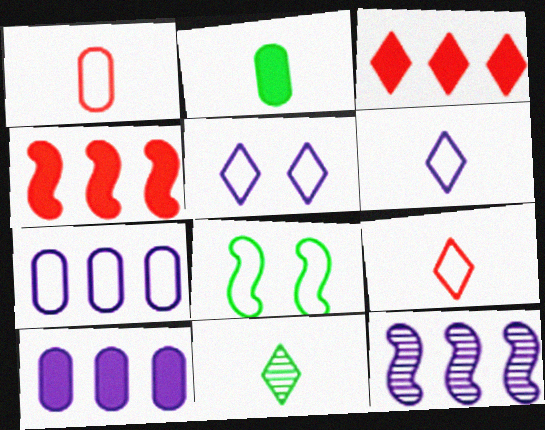[[3, 5, 11], 
[7, 8, 9]]